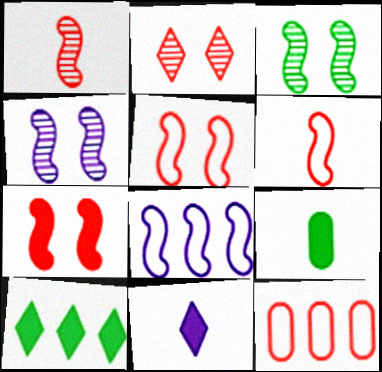[[2, 8, 9], 
[3, 11, 12]]